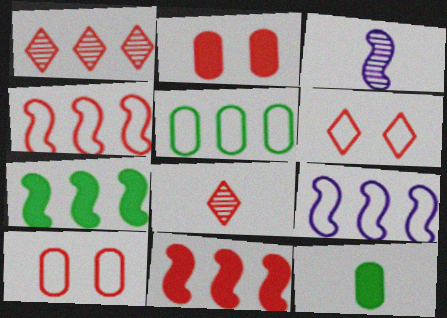[[2, 4, 8], 
[8, 10, 11]]